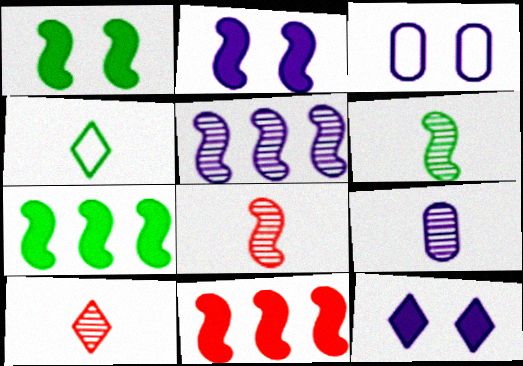[[3, 7, 10], 
[6, 9, 10]]